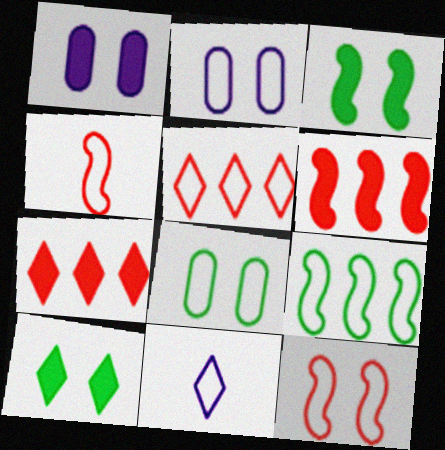[]